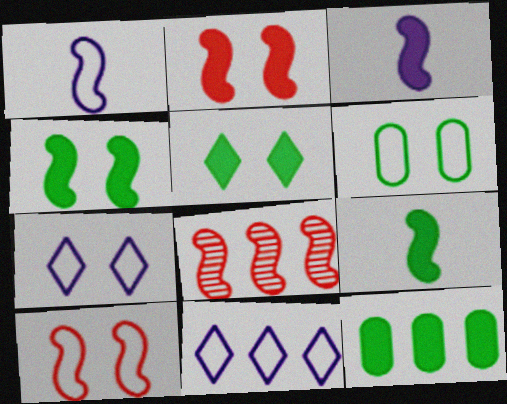[[1, 4, 8], 
[5, 9, 12], 
[6, 7, 10], 
[8, 11, 12]]